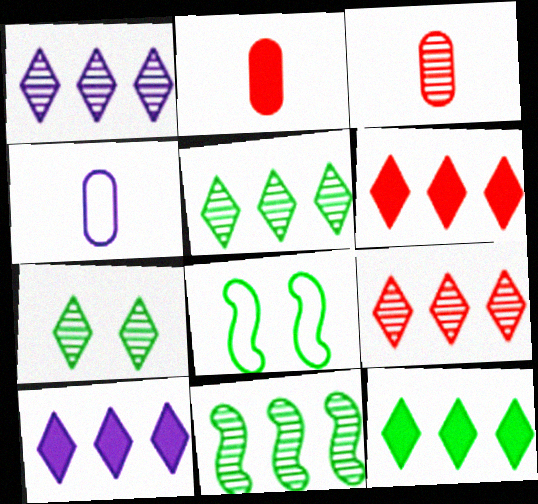[[1, 2, 8], 
[1, 5, 9], 
[3, 8, 10], 
[6, 10, 12]]